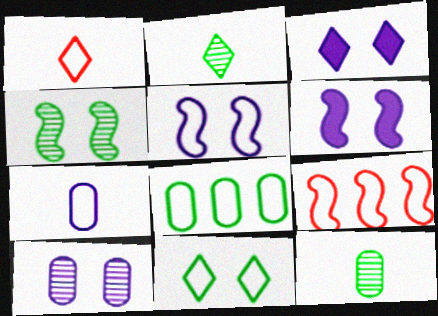[[1, 5, 8], 
[3, 5, 10], 
[3, 9, 12], 
[7, 9, 11]]